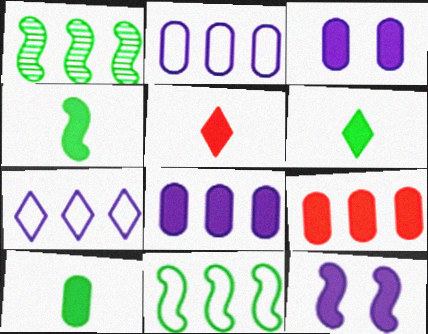[[1, 7, 9], 
[3, 9, 10], 
[4, 6, 10], 
[6, 9, 12]]